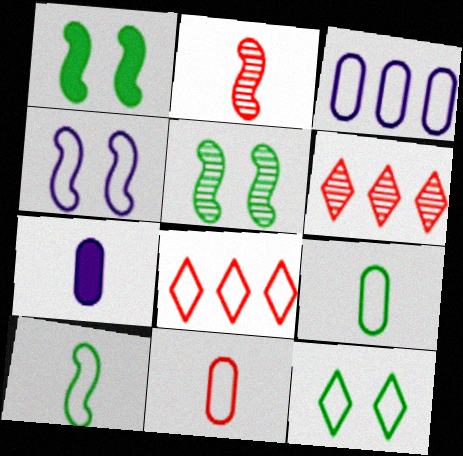[[4, 8, 9], 
[5, 7, 8]]